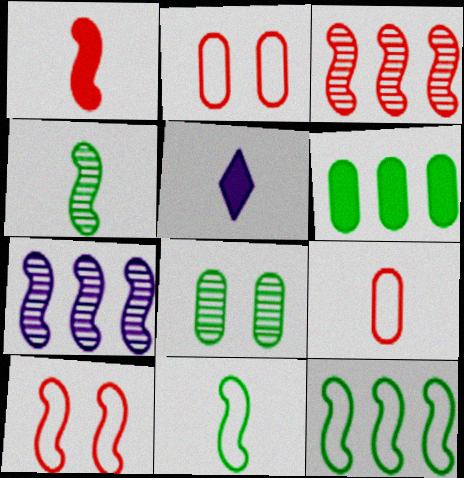[[1, 3, 10], 
[4, 5, 9]]